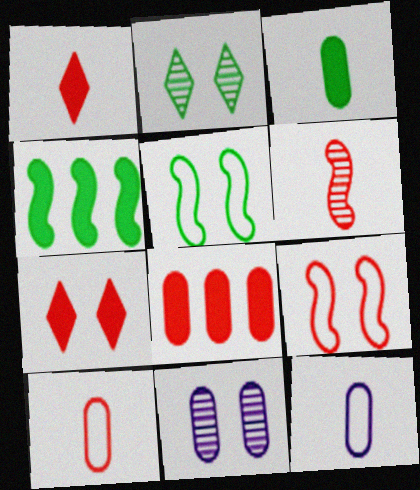[[1, 6, 10], 
[5, 7, 11]]